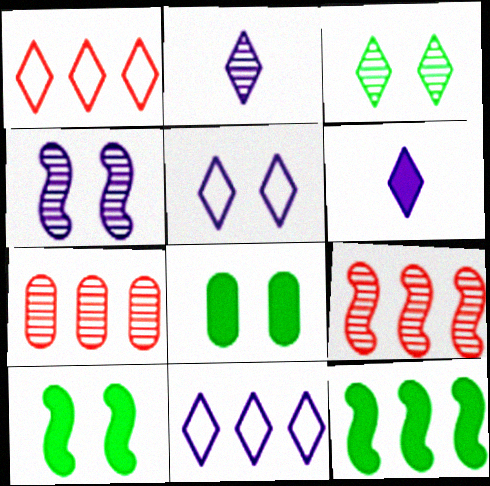[[1, 3, 6], 
[7, 11, 12]]